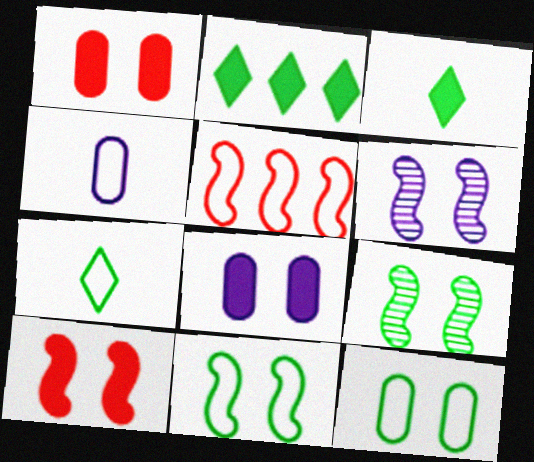[[6, 10, 11]]